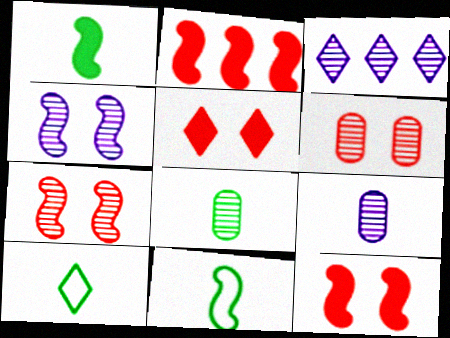[[1, 8, 10], 
[2, 4, 11], 
[3, 4, 9], 
[3, 5, 10], 
[3, 7, 8]]